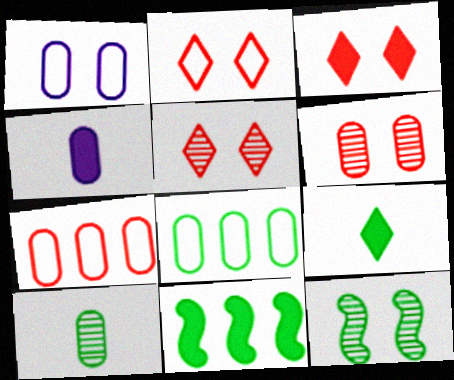[[1, 3, 12], 
[2, 3, 5], 
[3, 4, 11], 
[4, 6, 8], 
[8, 9, 12]]